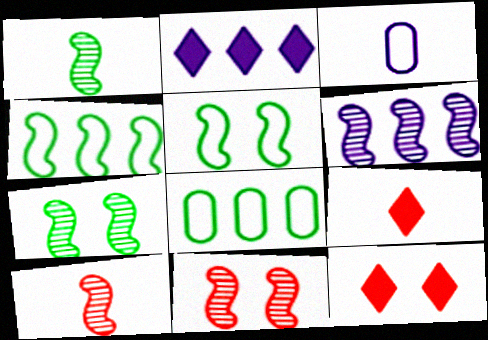[[1, 3, 9], 
[1, 6, 11], 
[6, 7, 10]]